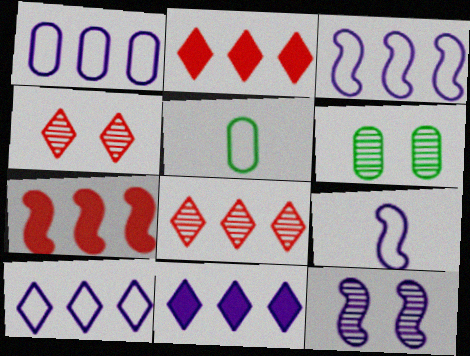[[1, 3, 10], 
[2, 5, 12], 
[2, 6, 9], 
[4, 6, 12]]